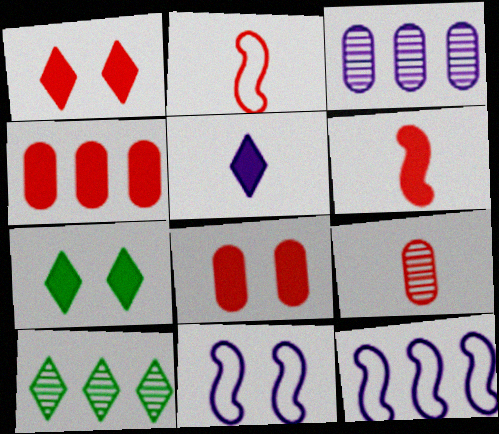[[1, 4, 6], 
[2, 3, 7], 
[3, 5, 11], 
[4, 10, 12], 
[7, 9, 12]]